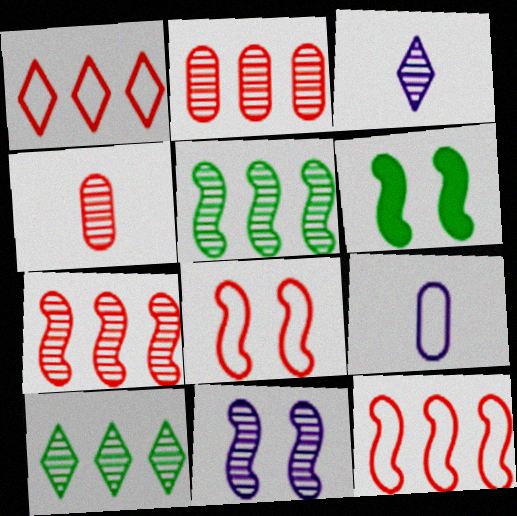[[4, 10, 11], 
[6, 8, 11]]